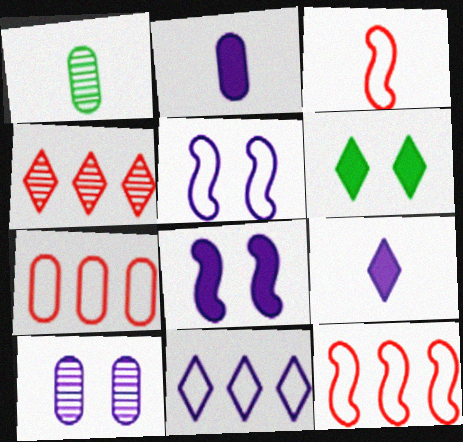[[1, 3, 9]]